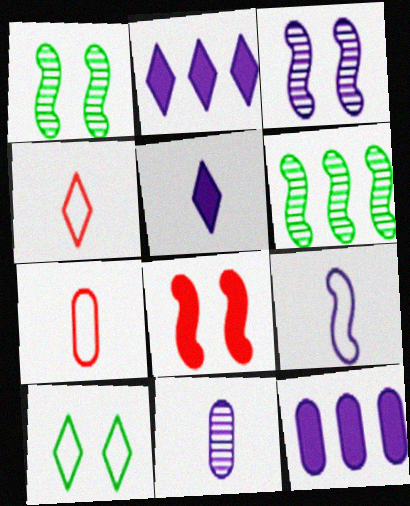[[1, 2, 7], 
[1, 4, 12], 
[5, 9, 11], 
[6, 8, 9]]